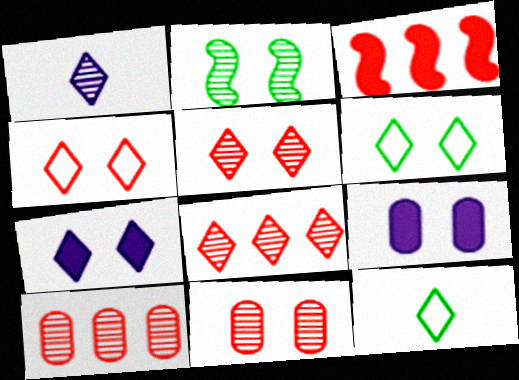[[1, 2, 10], 
[2, 4, 9], 
[5, 6, 7], 
[7, 8, 12]]